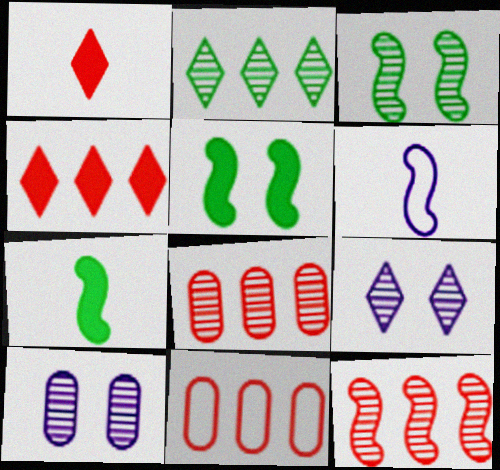[[4, 11, 12], 
[5, 6, 12], 
[7, 9, 11]]